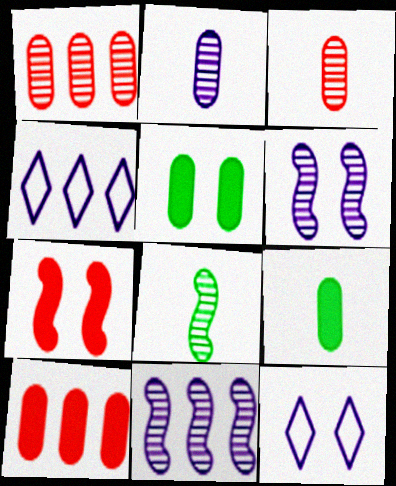[[8, 10, 12]]